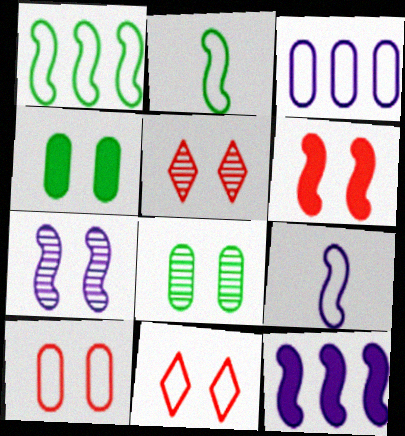[[2, 3, 11], 
[4, 7, 11], 
[5, 6, 10], 
[5, 7, 8], 
[7, 9, 12]]